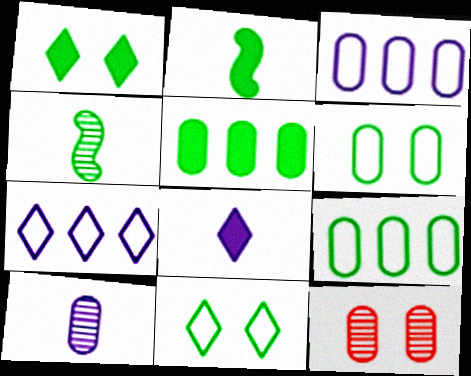[[1, 2, 5], 
[1, 4, 9], 
[2, 7, 12], 
[4, 5, 11]]